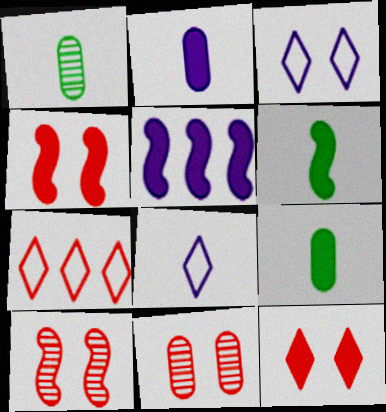[[4, 5, 6], 
[5, 9, 12]]